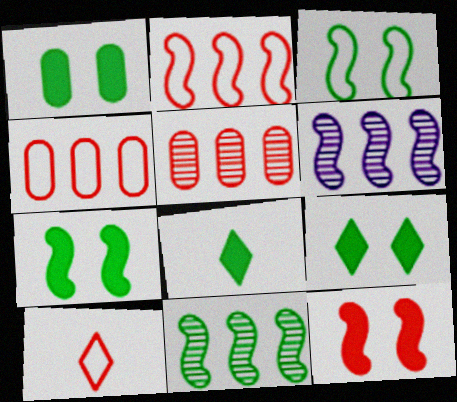[[1, 6, 10], 
[1, 7, 9], 
[5, 10, 12]]